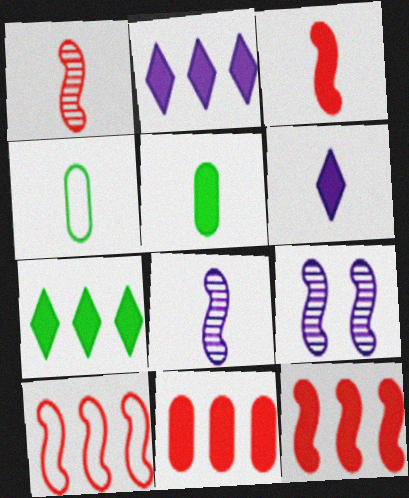[[1, 4, 6], 
[3, 5, 6]]